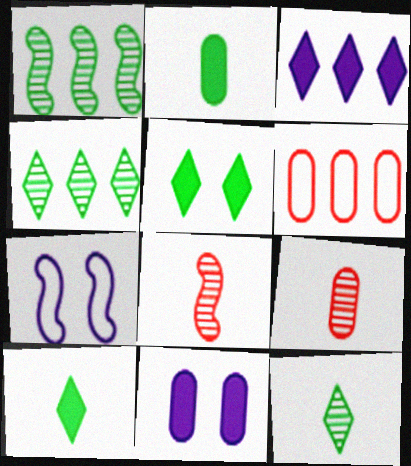[[1, 3, 6]]